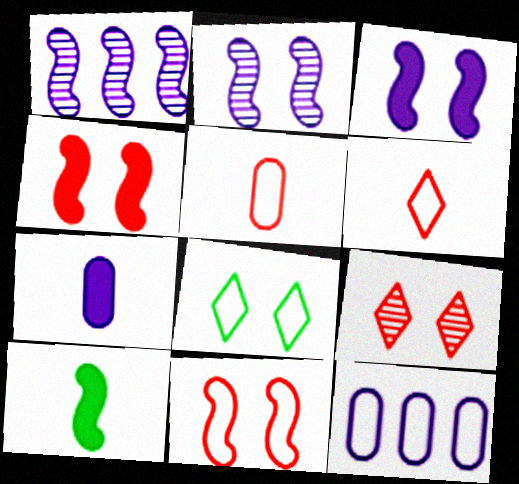[[1, 10, 11], 
[9, 10, 12]]